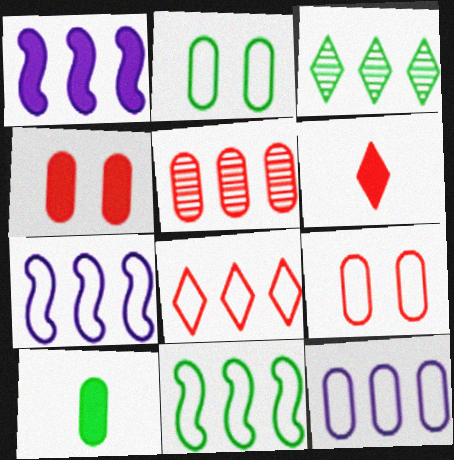[[8, 11, 12]]